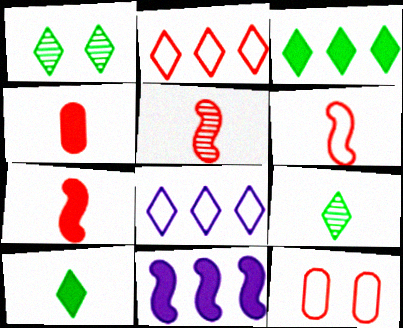[[2, 6, 12], 
[5, 6, 7], 
[9, 11, 12]]